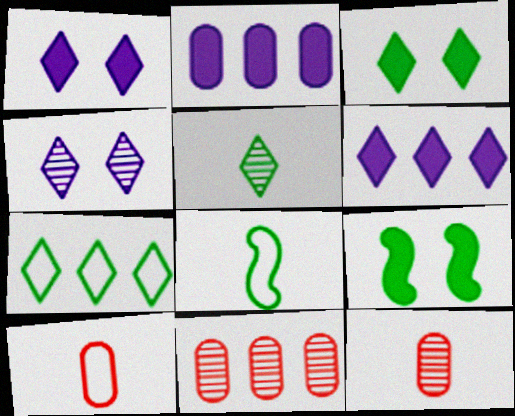[[1, 8, 11], 
[3, 5, 7]]